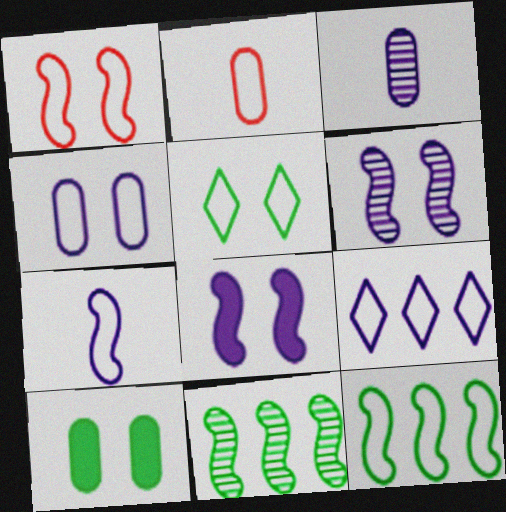[[1, 4, 5], 
[1, 7, 12], 
[3, 8, 9], 
[4, 7, 9]]